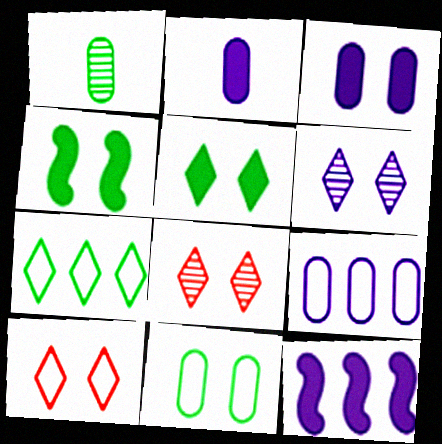[[1, 4, 7], 
[1, 10, 12], 
[5, 6, 10]]